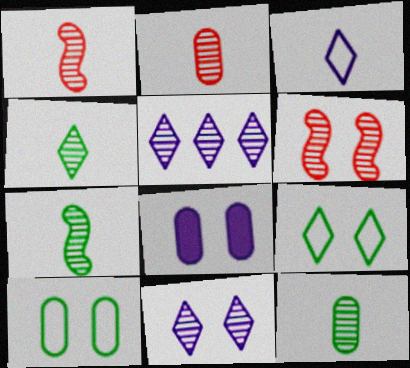[[4, 7, 12], 
[5, 6, 12], 
[6, 8, 9]]